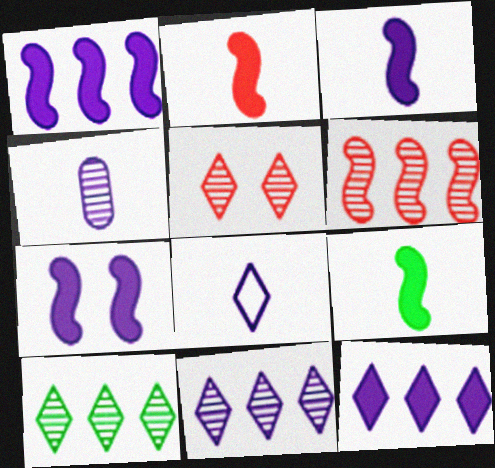[[1, 3, 7], 
[2, 3, 9], 
[3, 4, 8]]